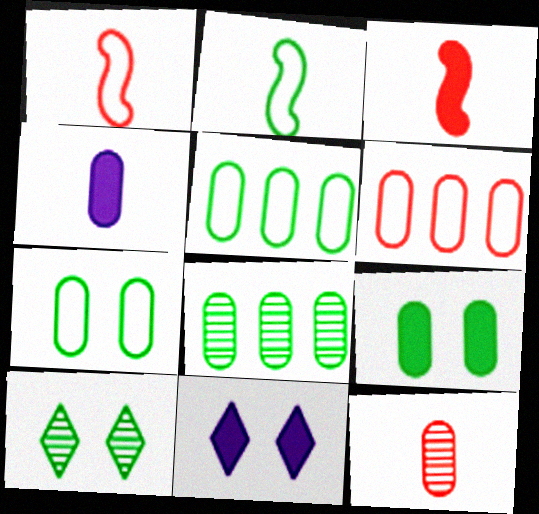[[1, 8, 11]]